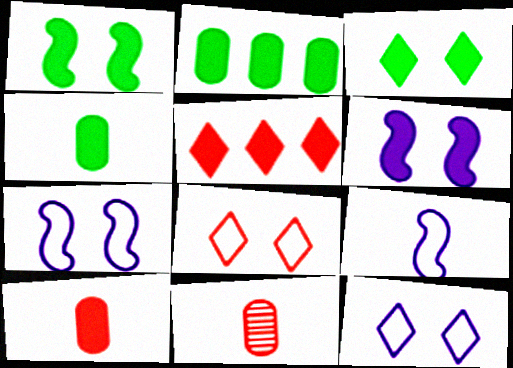[[4, 5, 6]]